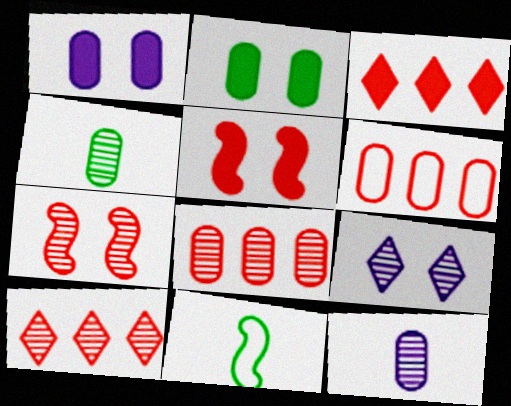[[1, 4, 6], 
[1, 10, 11], 
[2, 6, 12]]